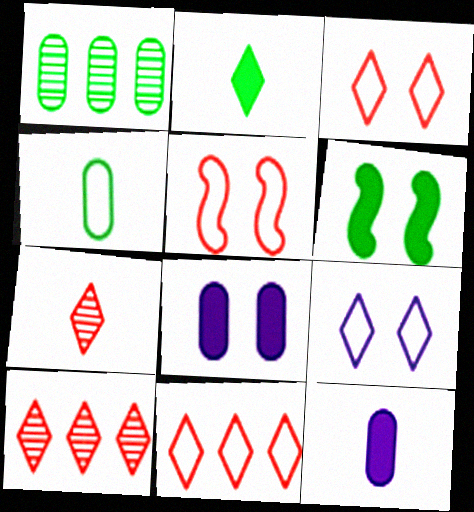[[2, 9, 10]]